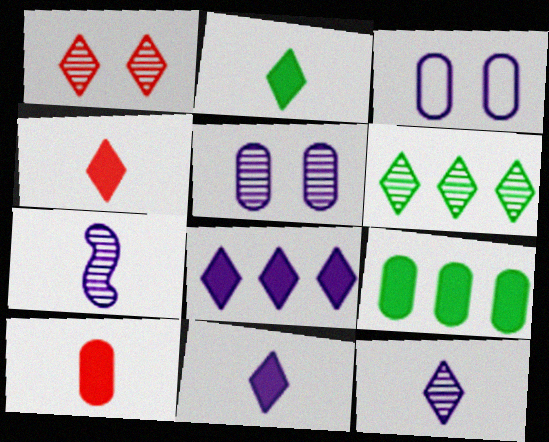[[1, 6, 12], 
[2, 4, 11], 
[3, 7, 8]]